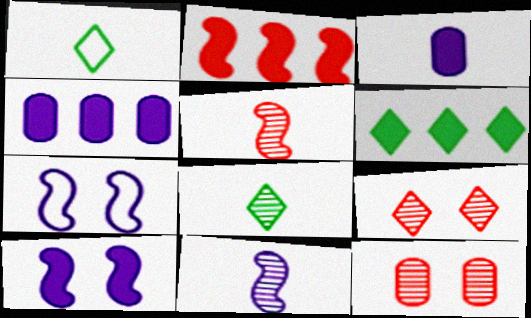[[1, 3, 5], 
[2, 4, 6]]